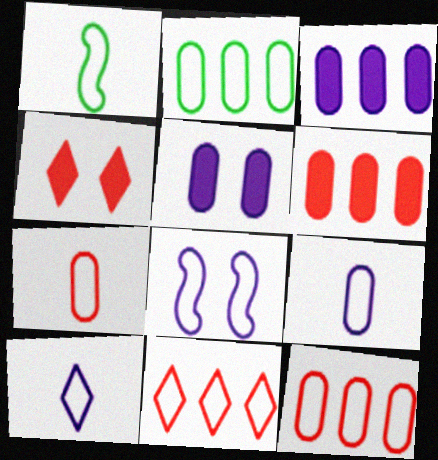[[1, 7, 10]]